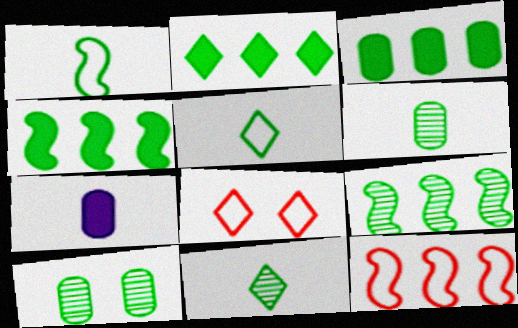[[1, 2, 10], 
[2, 3, 4], 
[4, 5, 10], 
[7, 8, 9], 
[9, 10, 11]]